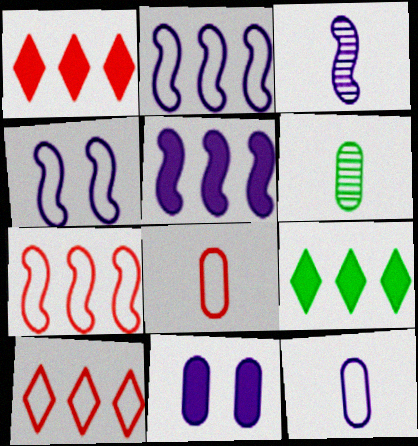[[1, 4, 6], 
[3, 4, 5]]